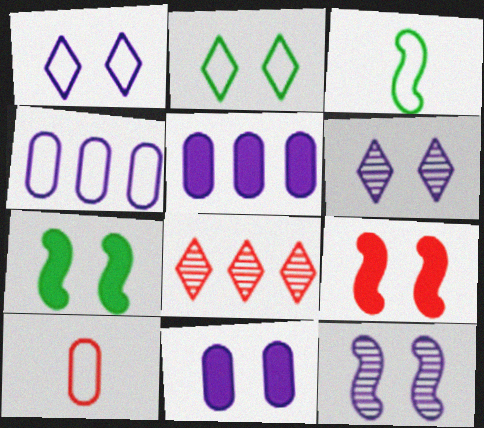[[1, 11, 12], 
[3, 8, 11], 
[8, 9, 10]]